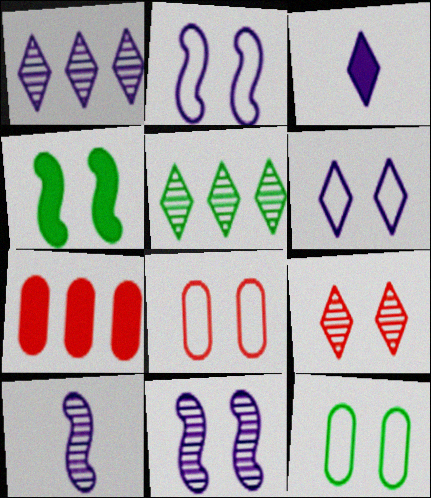[[1, 3, 6], 
[3, 4, 7]]